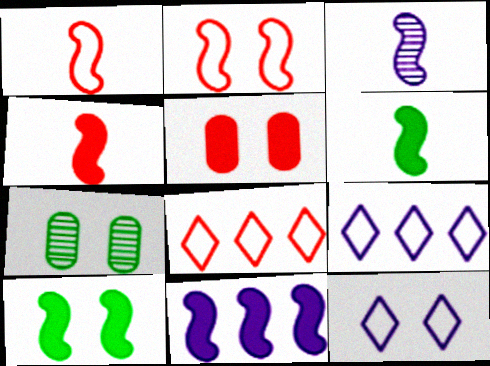[[1, 3, 6], 
[4, 7, 9], 
[4, 10, 11]]